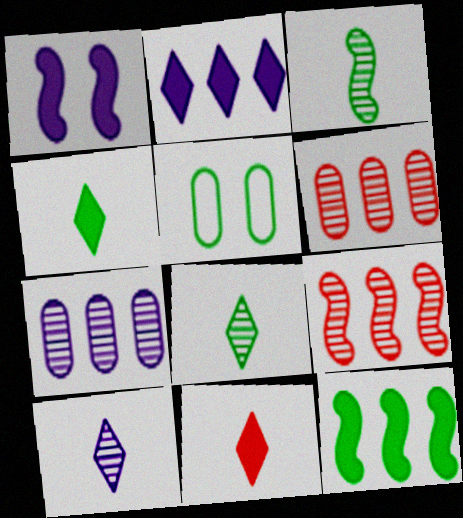[[5, 8, 12]]